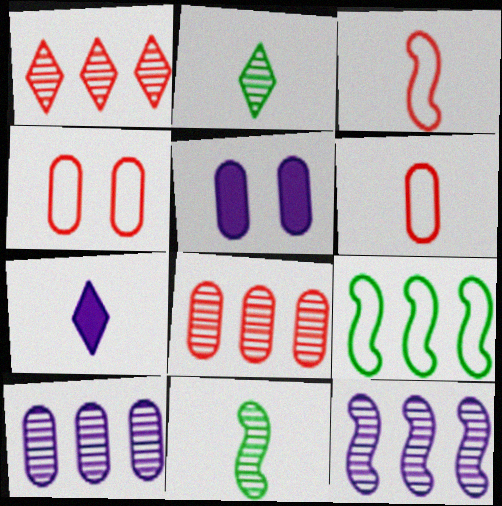[[6, 7, 11]]